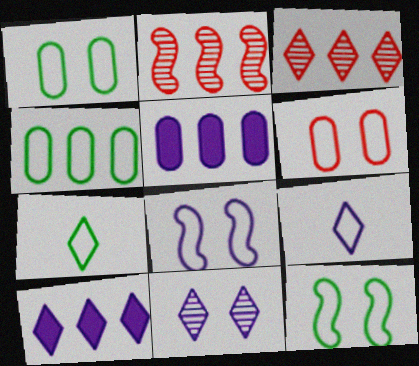[[2, 4, 10], 
[4, 7, 12], 
[9, 10, 11]]